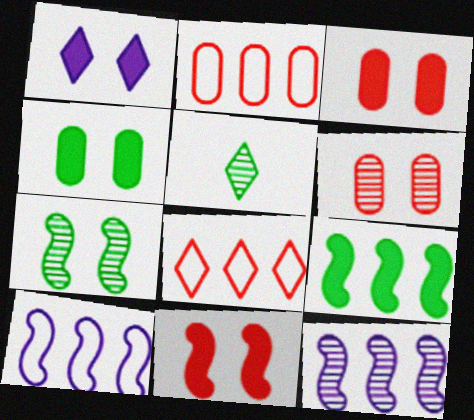[[1, 4, 11], 
[1, 5, 8], 
[3, 5, 10], 
[5, 6, 12]]